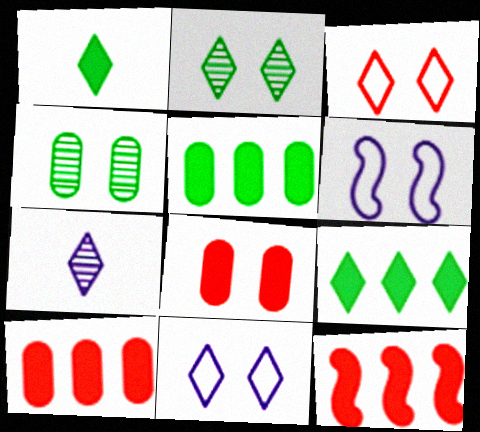[[2, 6, 8], 
[3, 7, 9]]